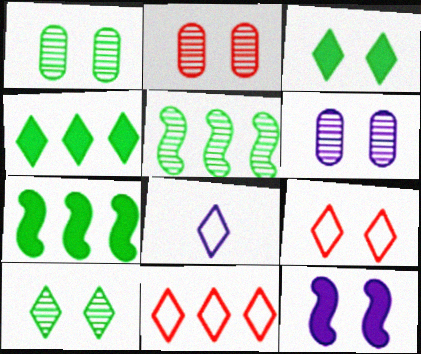[[1, 2, 6], 
[1, 9, 12], 
[2, 7, 8]]